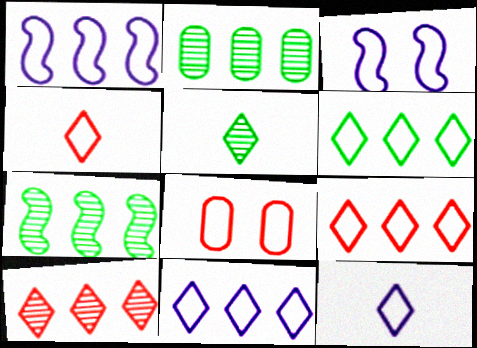[[6, 9, 11]]